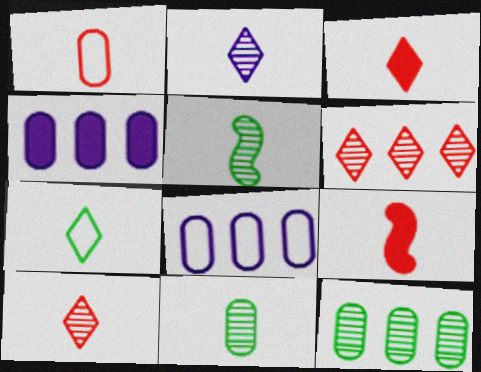[[1, 9, 10], 
[2, 3, 7]]